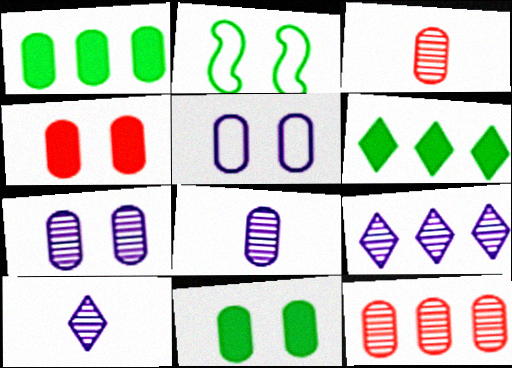[[1, 3, 5]]